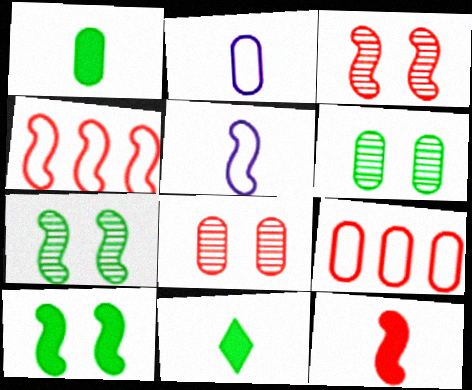[[3, 4, 12]]